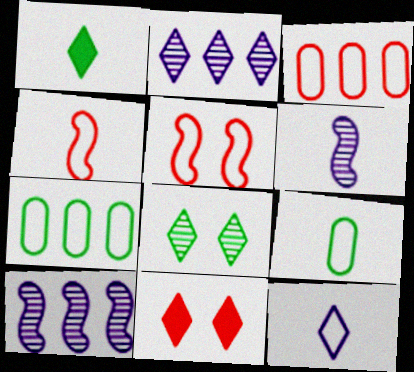[[4, 9, 12], 
[5, 7, 12], 
[6, 7, 11], 
[9, 10, 11]]